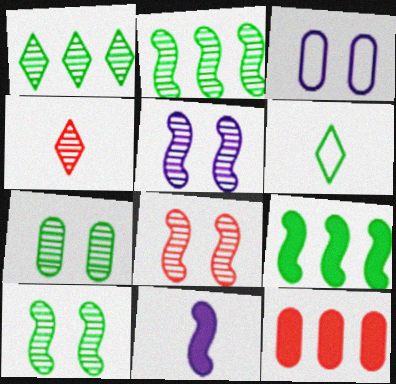[[3, 4, 9], 
[5, 6, 12], 
[5, 8, 10], 
[6, 7, 9]]